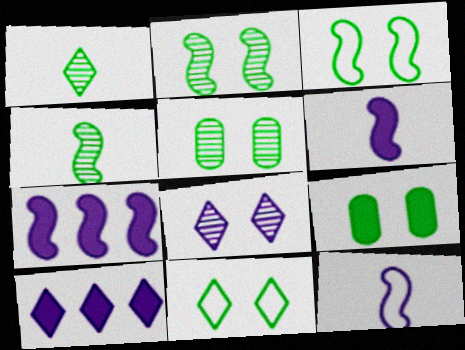[[2, 9, 11]]